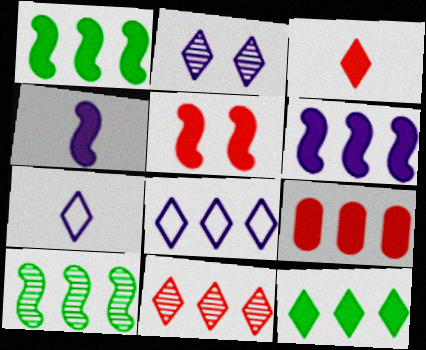[[1, 4, 5], 
[3, 5, 9], 
[6, 9, 12], 
[8, 9, 10], 
[8, 11, 12]]